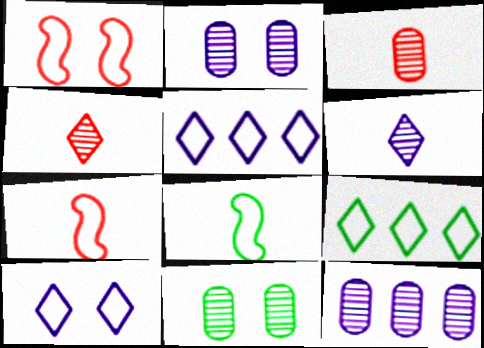[[3, 11, 12]]